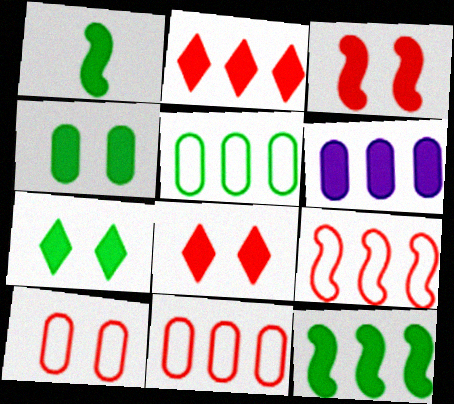[[1, 6, 8], 
[2, 6, 12]]